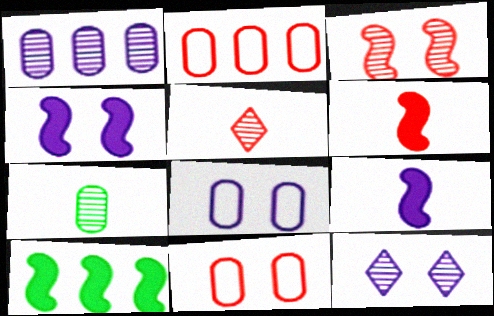[[4, 6, 10], 
[4, 8, 12], 
[5, 8, 10]]